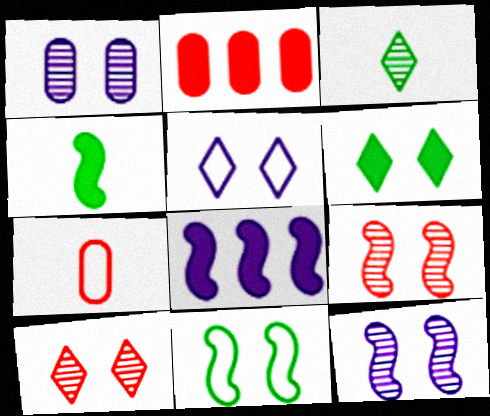[[5, 6, 10]]